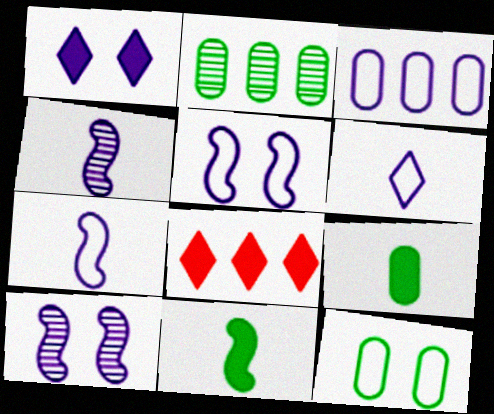[[1, 3, 4], 
[2, 9, 12], 
[3, 5, 6], 
[4, 8, 12]]